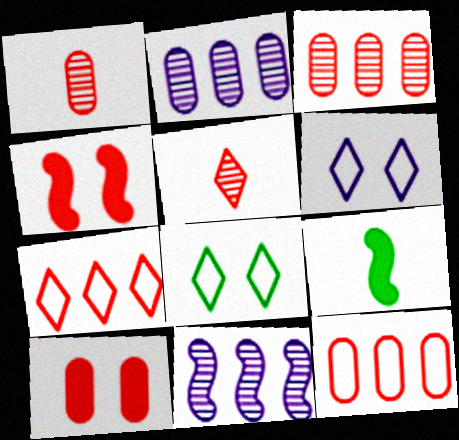[[1, 4, 7], 
[1, 10, 12], 
[3, 6, 9], 
[4, 5, 12]]